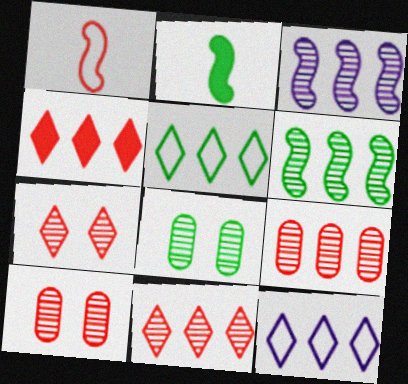[[1, 4, 10], 
[2, 5, 8], 
[2, 10, 12]]